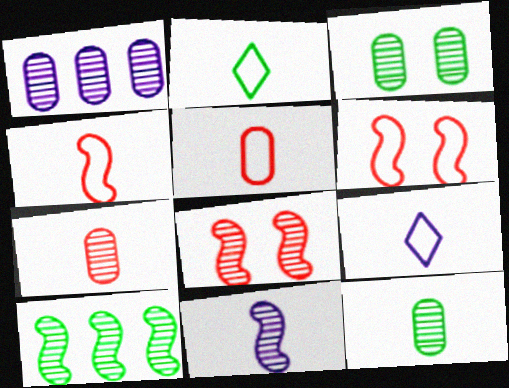[[1, 3, 7], 
[8, 10, 11]]